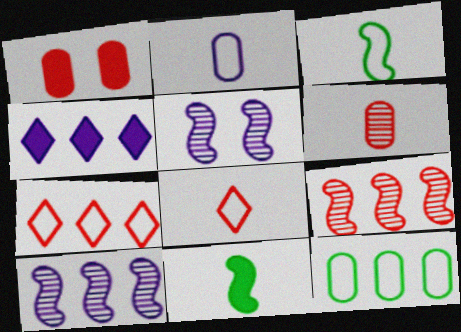[[1, 4, 11], 
[1, 8, 9], 
[2, 3, 8], 
[2, 4, 5], 
[4, 9, 12]]